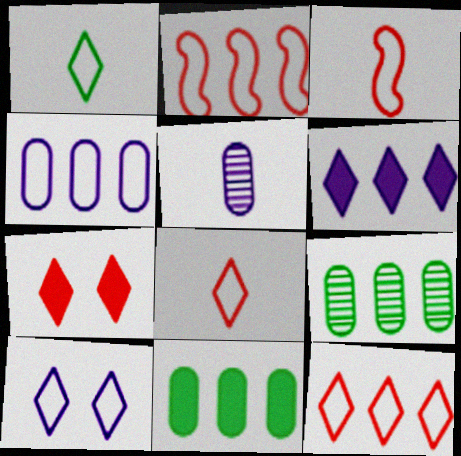[[1, 10, 12], 
[2, 6, 9]]